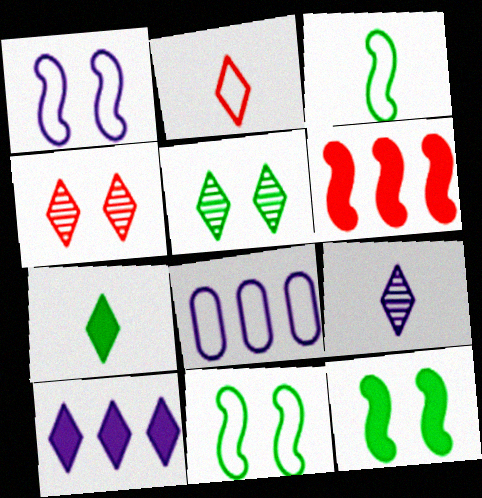[[2, 5, 10], 
[2, 7, 9], 
[2, 8, 11]]